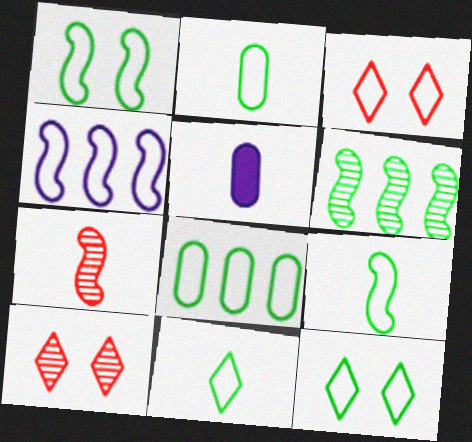[[1, 8, 11], 
[2, 3, 4], 
[2, 9, 11], 
[3, 5, 6], 
[5, 7, 11], 
[8, 9, 12]]